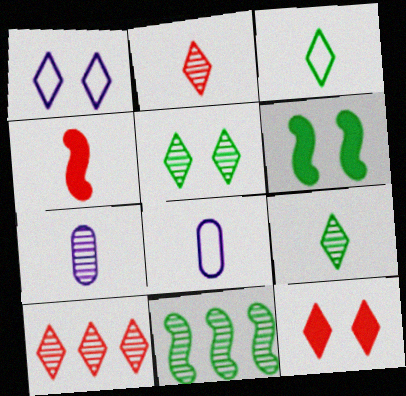[[1, 5, 12], 
[3, 4, 7], 
[4, 8, 9], 
[6, 8, 10], 
[8, 11, 12]]